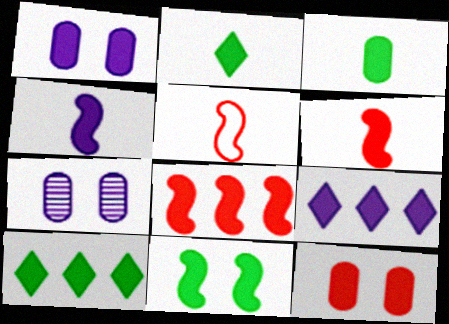[[1, 2, 8], 
[1, 4, 9], 
[1, 6, 10], 
[3, 10, 11], 
[4, 8, 11], 
[4, 10, 12], 
[5, 7, 10]]